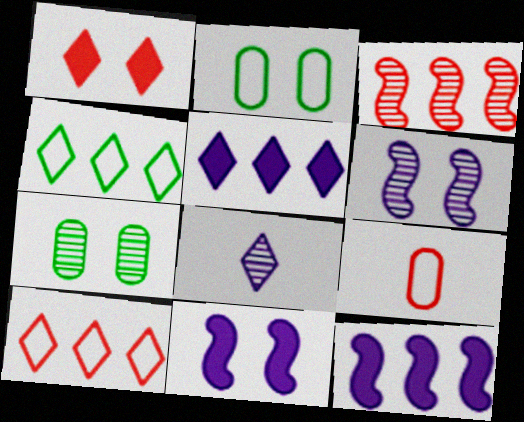[[1, 2, 6], 
[1, 3, 9], 
[1, 4, 8], 
[3, 7, 8]]